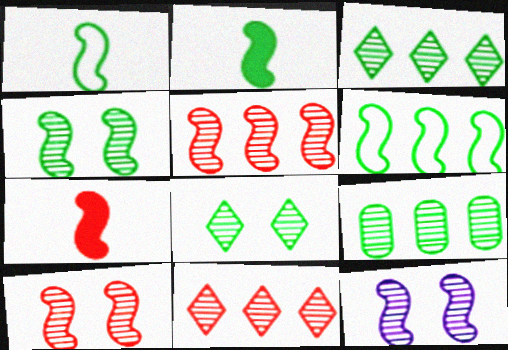[[2, 4, 6], 
[4, 10, 12], 
[6, 7, 12]]